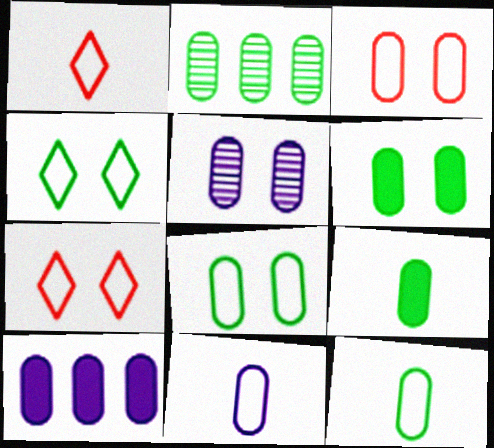[[2, 6, 12], 
[2, 8, 9], 
[3, 5, 6], 
[5, 10, 11]]